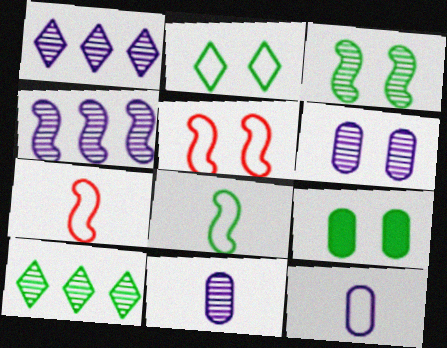[[1, 7, 9], 
[2, 3, 9], 
[8, 9, 10]]